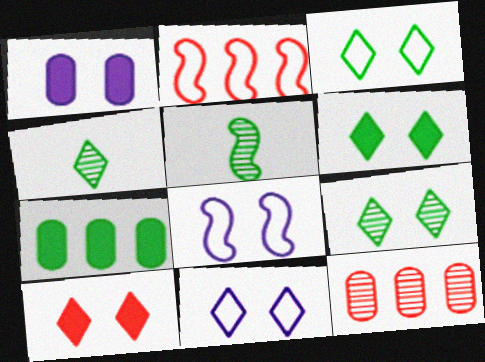[[1, 2, 4], 
[3, 5, 7], 
[3, 6, 9], 
[9, 10, 11]]